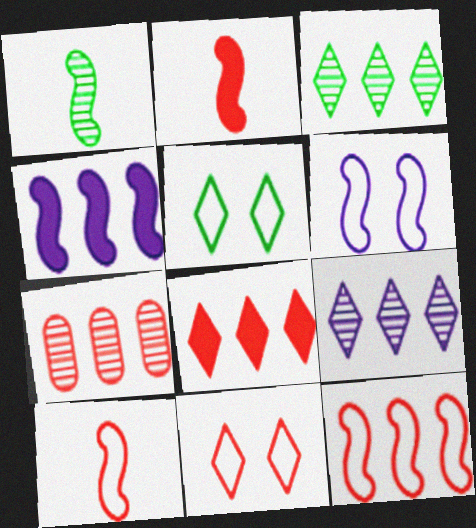[[2, 7, 11], 
[7, 8, 12]]